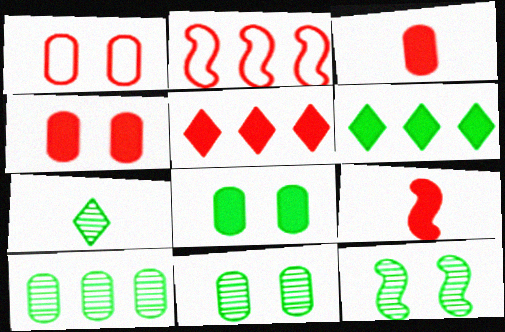[[4, 5, 9], 
[7, 10, 12]]